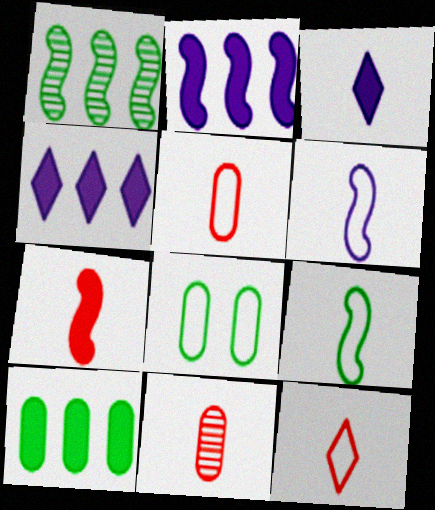[[3, 9, 11], 
[7, 11, 12]]